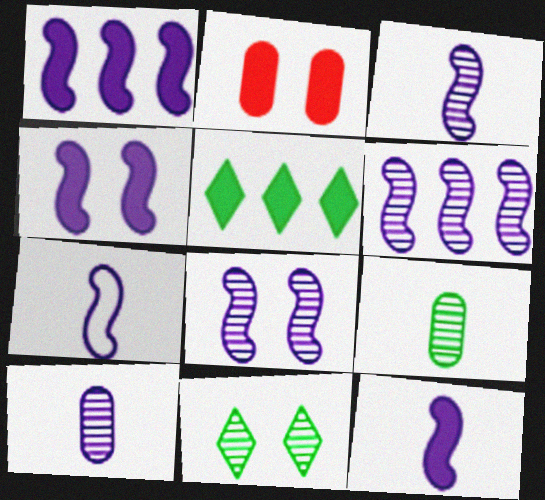[[1, 4, 12], 
[1, 7, 8], 
[2, 5, 12], 
[3, 6, 8], 
[3, 7, 12], 
[4, 6, 7]]